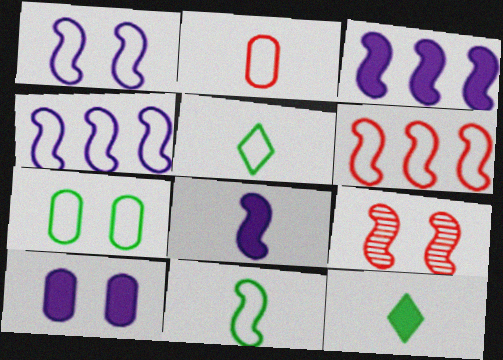[[1, 6, 11], 
[3, 9, 11]]